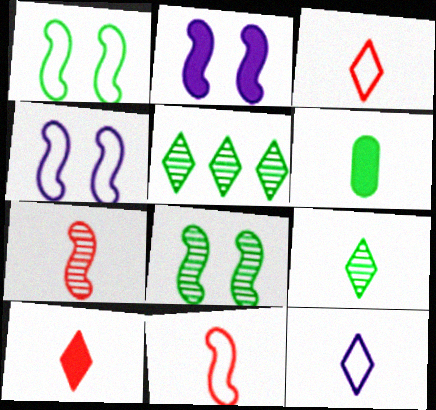[[1, 5, 6], 
[6, 7, 12], 
[9, 10, 12]]